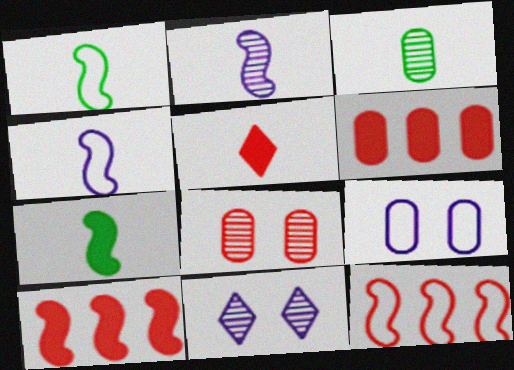[[1, 6, 11], 
[3, 4, 5], 
[3, 6, 9], 
[5, 8, 12]]